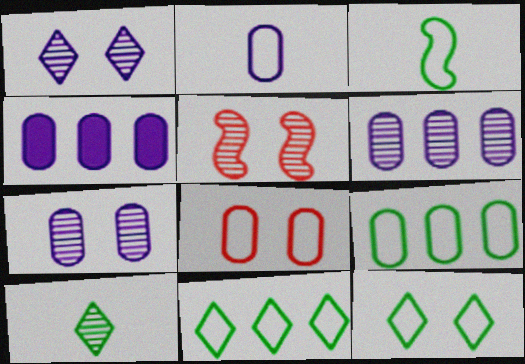[[2, 4, 7], 
[2, 8, 9], 
[3, 9, 12], 
[5, 6, 10]]